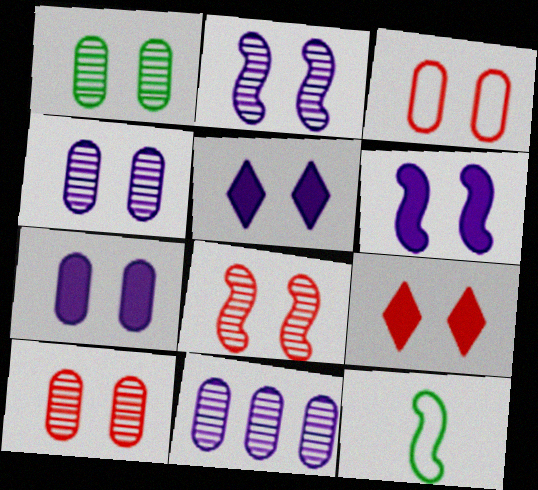[[1, 3, 7], 
[1, 4, 10], 
[3, 8, 9], 
[5, 6, 7], 
[9, 11, 12]]